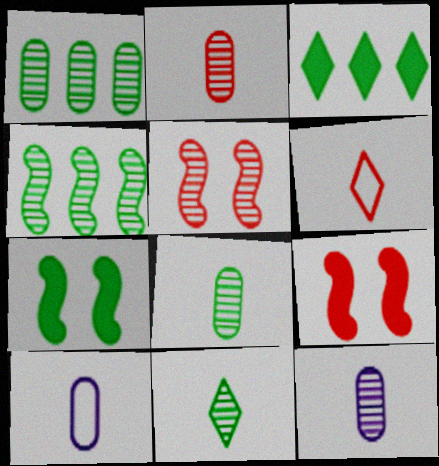[[2, 8, 12], 
[3, 5, 10]]